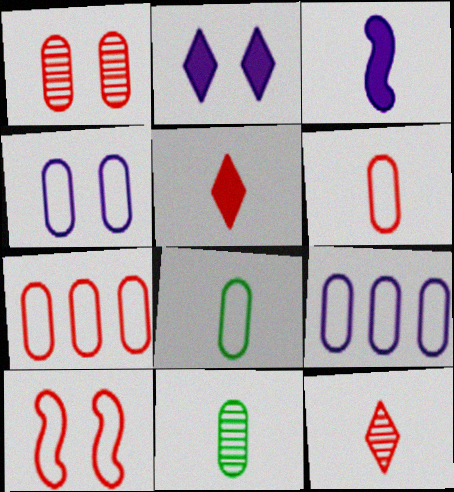[[3, 8, 12], 
[4, 7, 8]]